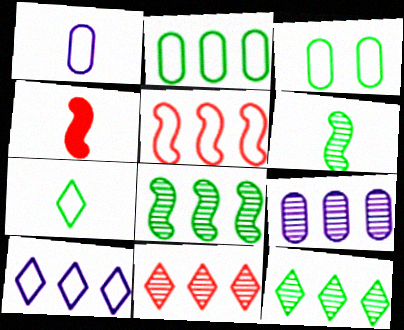[[2, 5, 10], 
[8, 9, 11]]